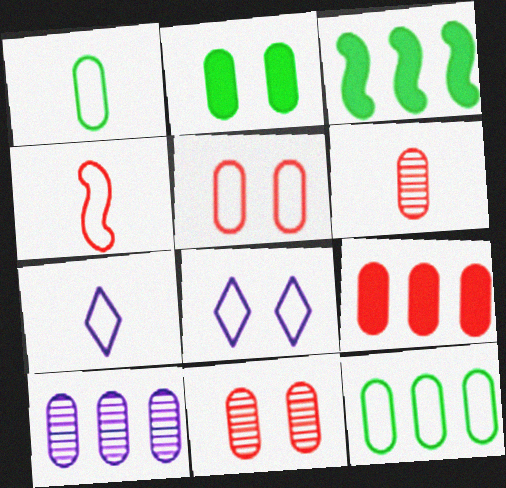[[1, 4, 7], 
[3, 6, 8], 
[3, 7, 11], 
[4, 8, 12], 
[5, 6, 9], 
[9, 10, 12]]